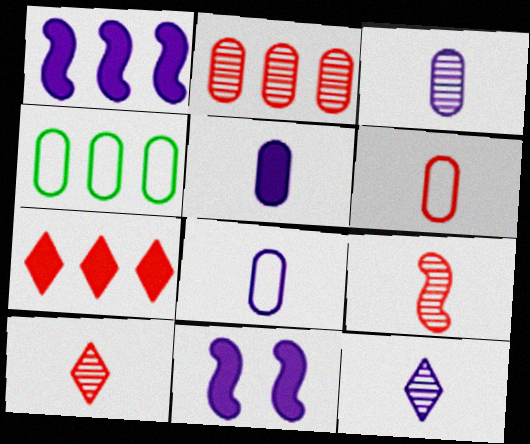[[3, 5, 8], 
[4, 10, 11]]